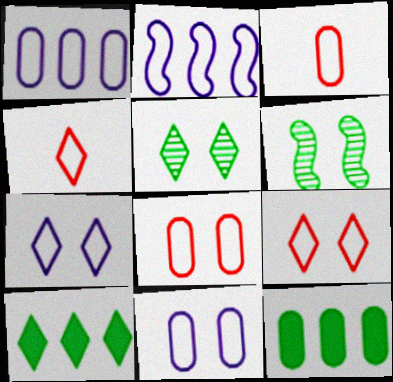[]